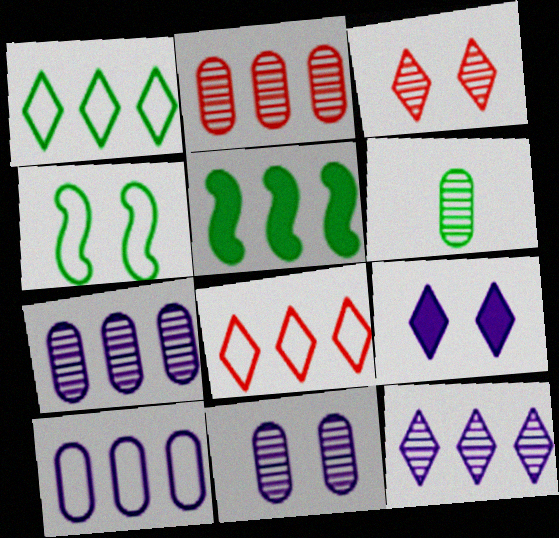[[2, 6, 11], 
[5, 7, 8]]